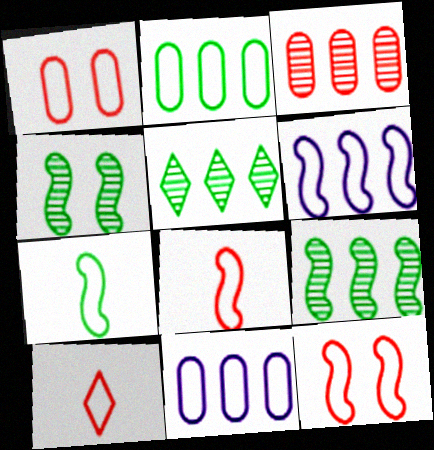[[6, 7, 12]]